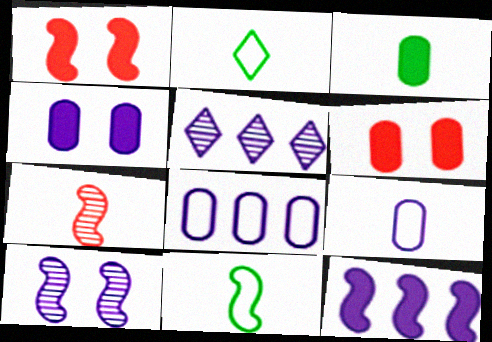[[5, 6, 11], 
[5, 8, 12]]